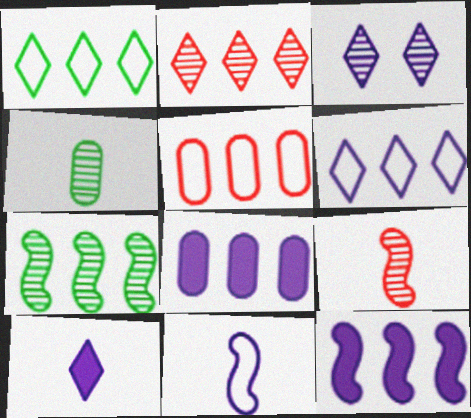[[3, 6, 10], 
[3, 8, 11]]